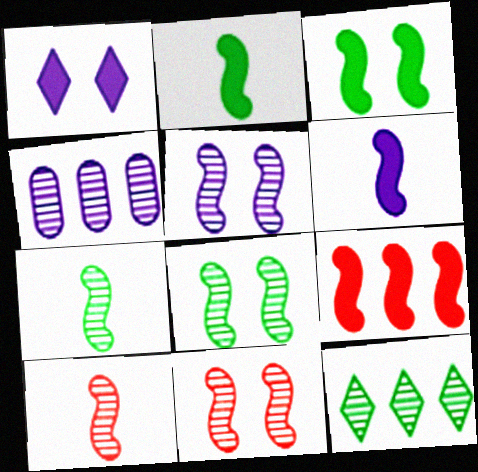[[3, 6, 9], 
[5, 8, 11]]